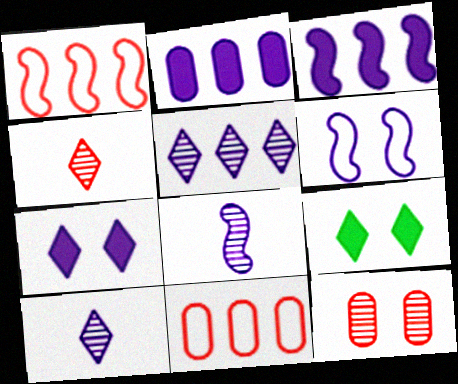[[2, 6, 10], 
[3, 6, 8], 
[6, 9, 12], 
[8, 9, 11]]